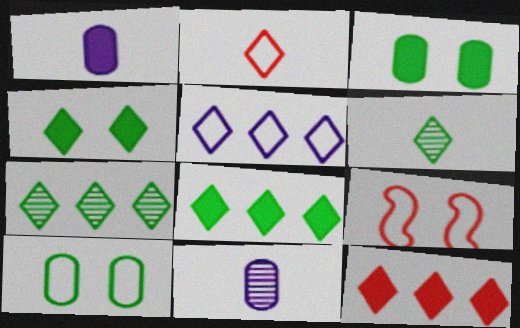[[1, 7, 9], 
[5, 7, 12], 
[8, 9, 11]]